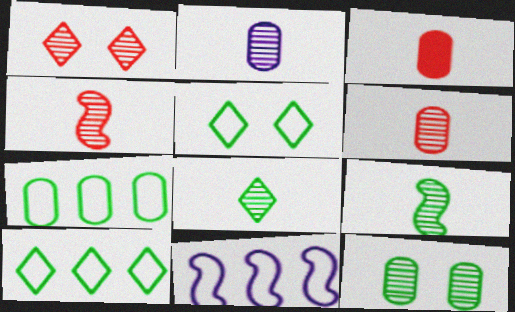[[2, 4, 8]]